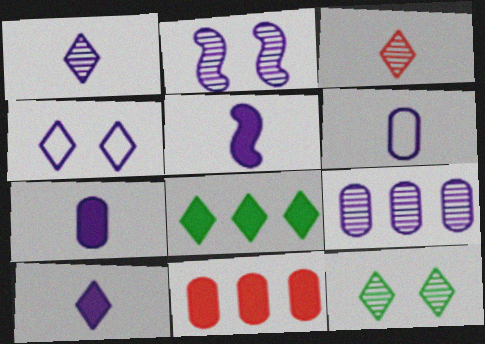[[1, 2, 9], 
[1, 5, 6], 
[3, 4, 8], 
[4, 5, 9], 
[5, 7, 10]]